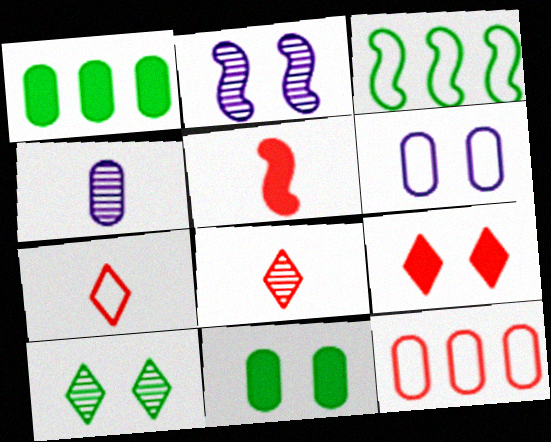[[1, 2, 7], 
[2, 3, 5], 
[3, 4, 9], 
[3, 6, 7], 
[4, 11, 12]]